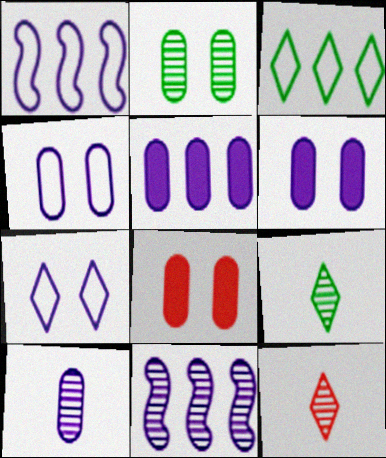[[1, 8, 9], 
[2, 4, 8], 
[2, 11, 12], 
[4, 5, 10]]